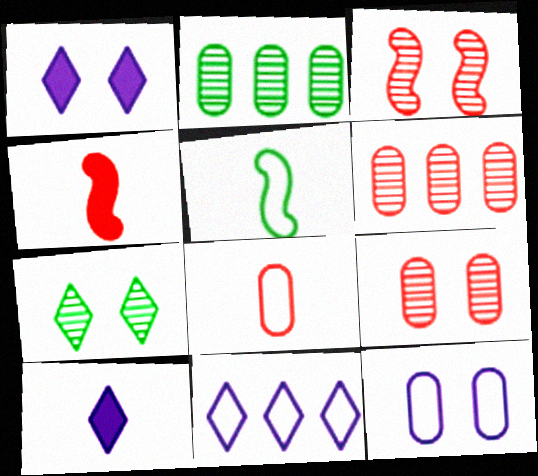[[1, 5, 6]]